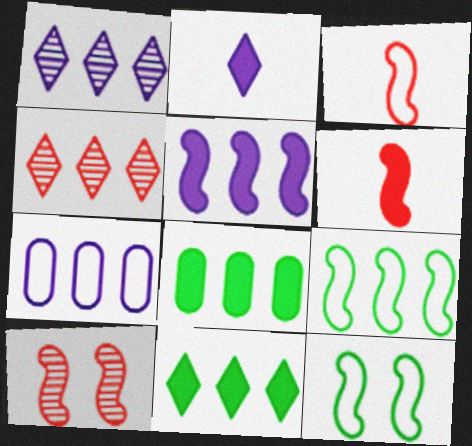[[1, 5, 7]]